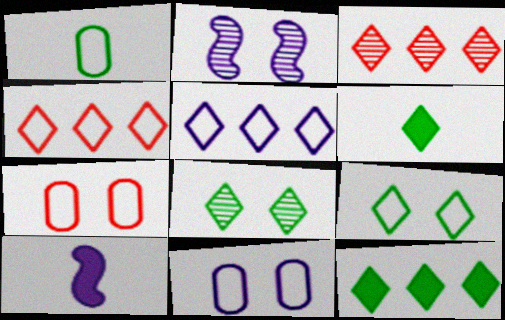[[3, 5, 12]]